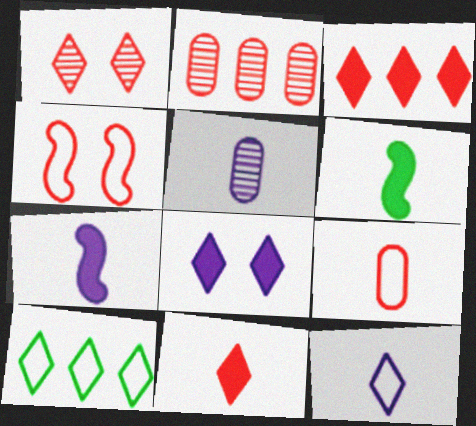[[2, 4, 11], 
[5, 7, 12]]